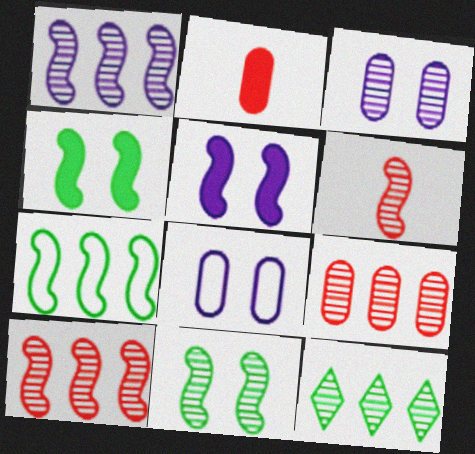[[1, 6, 11], 
[1, 9, 12], 
[3, 6, 12], 
[5, 6, 7]]